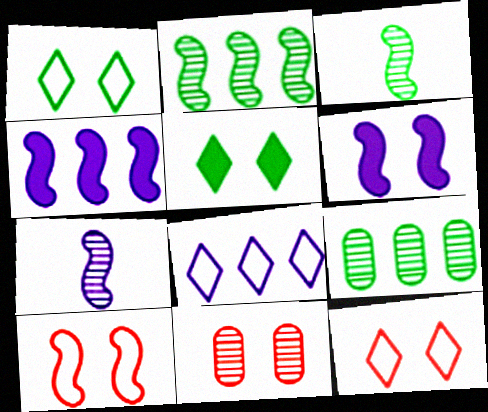[[1, 6, 11], 
[3, 4, 10]]